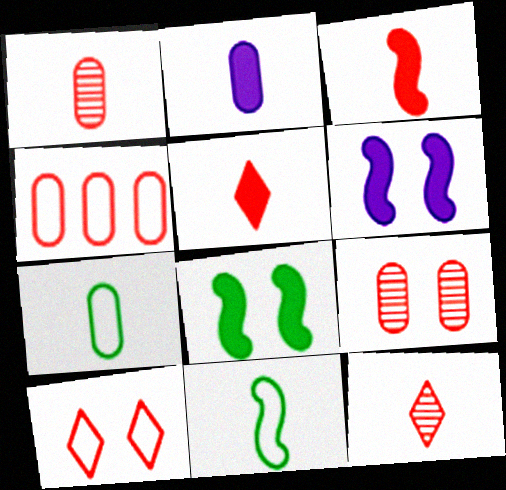[[1, 2, 7], 
[2, 11, 12]]